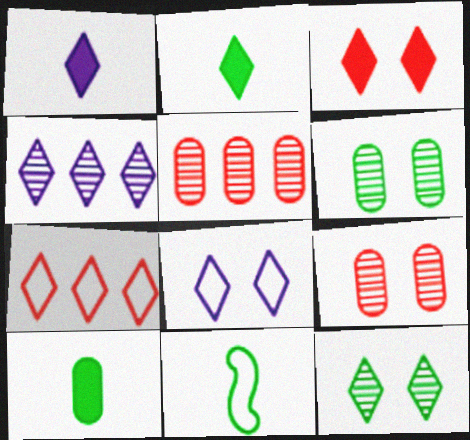[[1, 4, 8], 
[1, 7, 12], 
[3, 8, 12]]